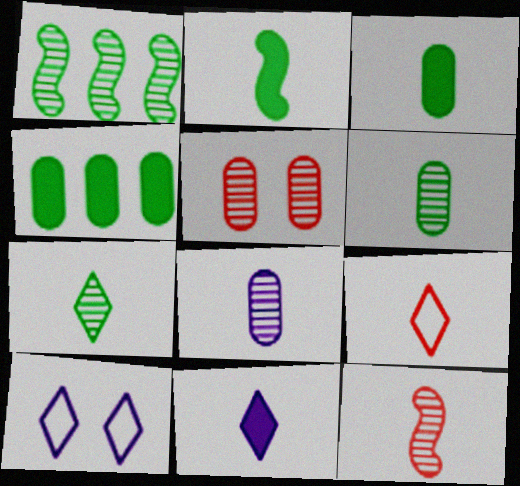[[2, 8, 9], 
[4, 10, 12], 
[7, 8, 12], 
[7, 9, 11]]